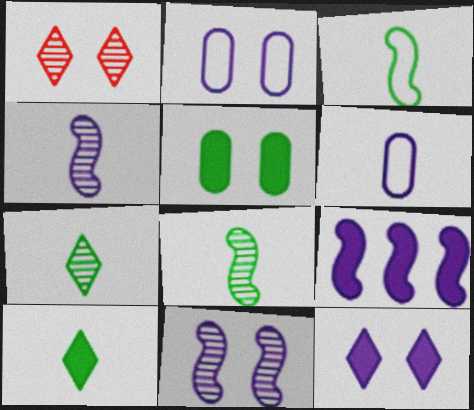[[2, 11, 12]]